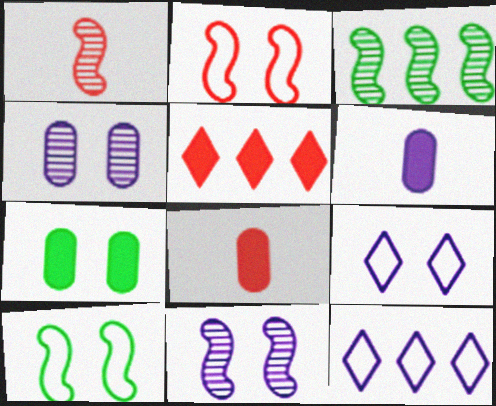[[1, 3, 11], 
[1, 7, 12], 
[3, 8, 9], 
[6, 11, 12]]